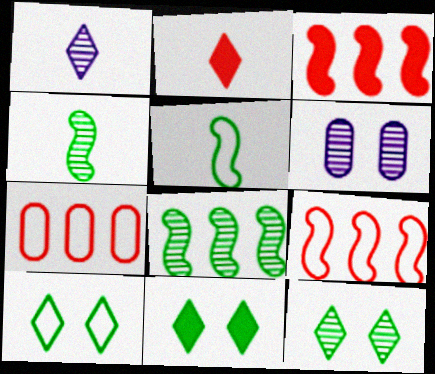[[10, 11, 12]]